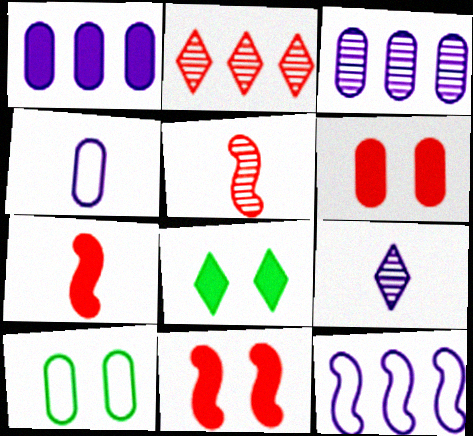[[1, 7, 8]]